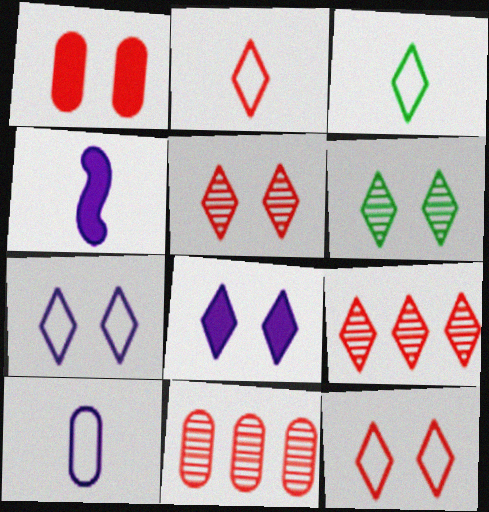[[3, 8, 9], 
[6, 8, 12]]